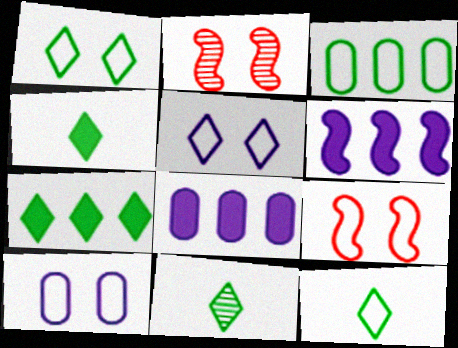[[1, 7, 11], 
[1, 9, 10], 
[2, 8, 12], 
[4, 11, 12], 
[8, 9, 11]]